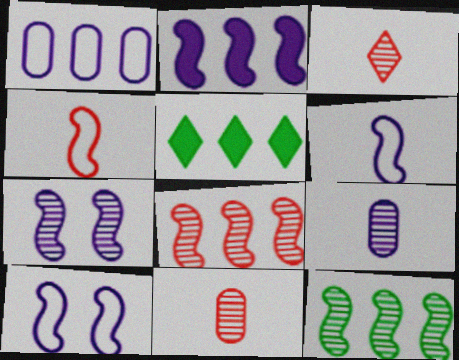[[1, 5, 8], 
[2, 6, 7], 
[5, 10, 11]]